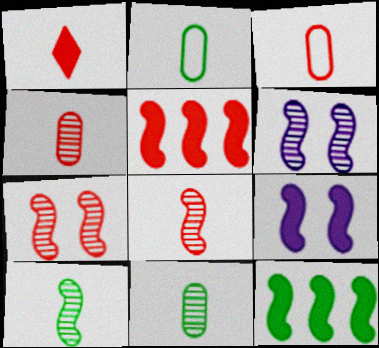[[1, 3, 8]]